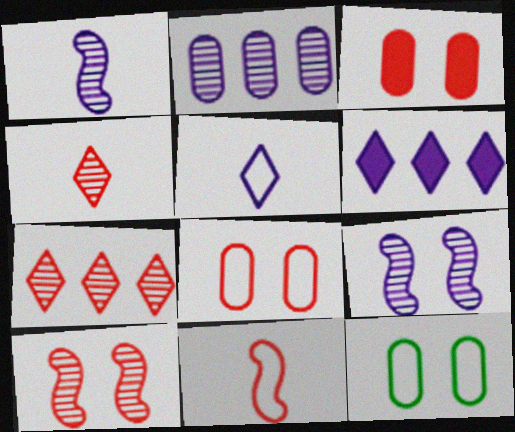[[3, 7, 11]]